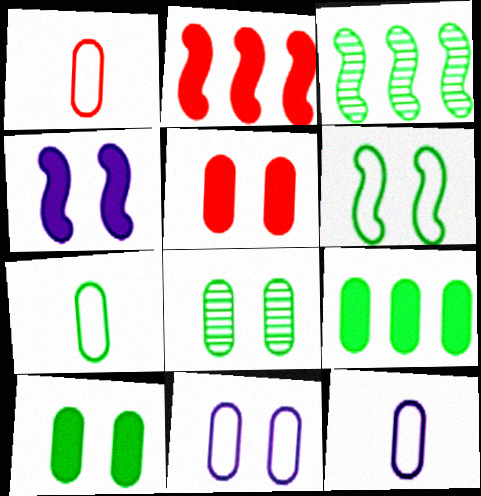[[1, 7, 12], 
[5, 8, 11], 
[7, 8, 9]]